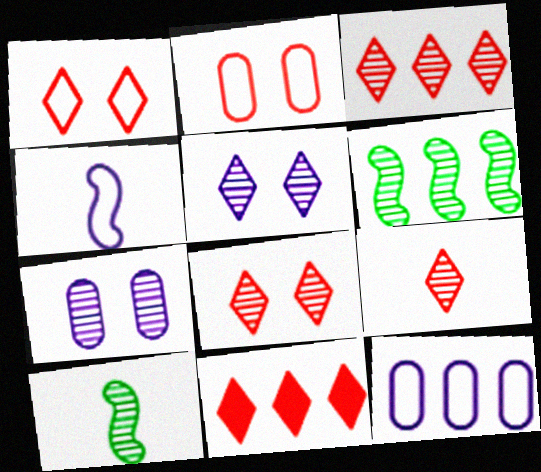[[1, 9, 11], 
[3, 7, 10], 
[3, 8, 9], 
[6, 7, 9], 
[6, 11, 12]]